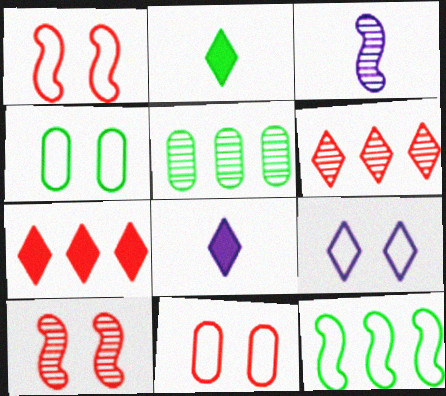[[1, 4, 9], 
[1, 5, 8], 
[2, 6, 9], 
[3, 4, 7]]